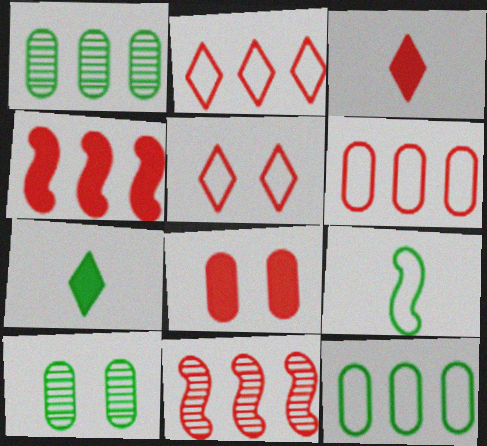[[3, 4, 8]]